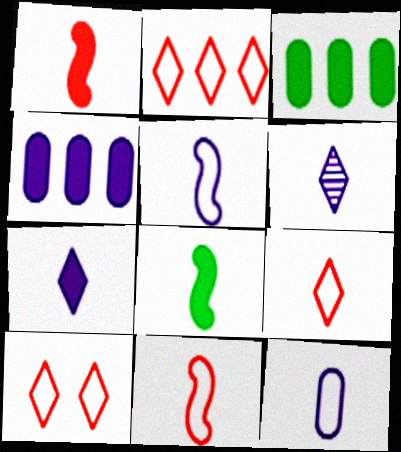[[2, 9, 10]]